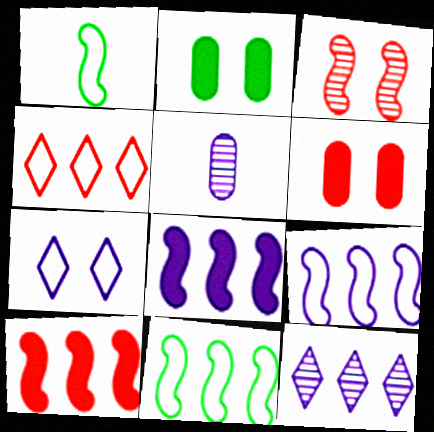[[1, 3, 8], 
[1, 6, 12], 
[2, 3, 7], 
[5, 7, 8]]